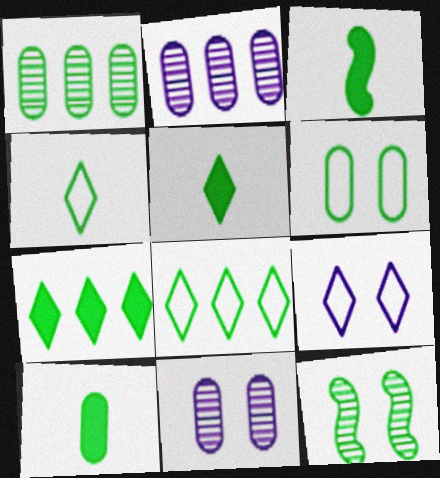[[1, 6, 10], 
[3, 5, 10], 
[8, 10, 12]]